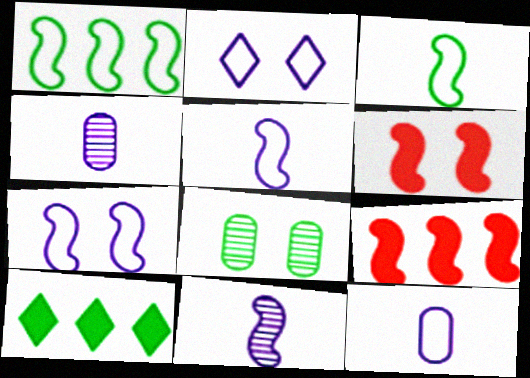[[1, 6, 11], 
[2, 6, 8], 
[3, 8, 10]]